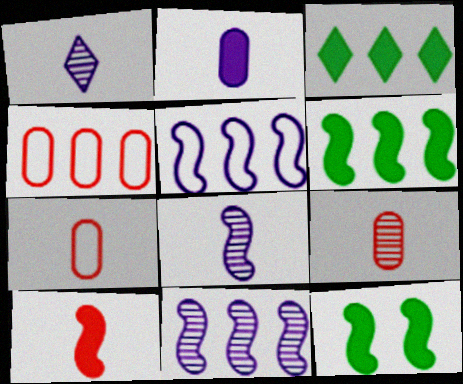[[1, 4, 12], 
[3, 4, 11]]